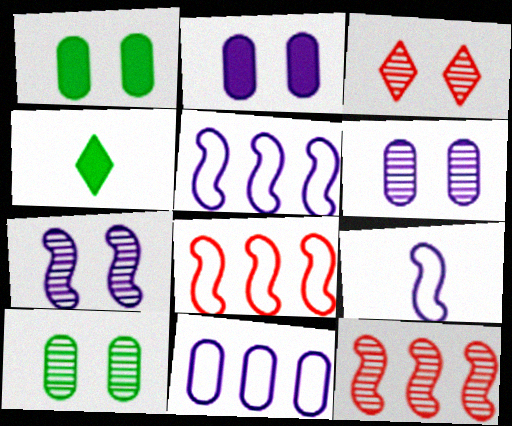[[3, 7, 10], 
[4, 6, 8]]